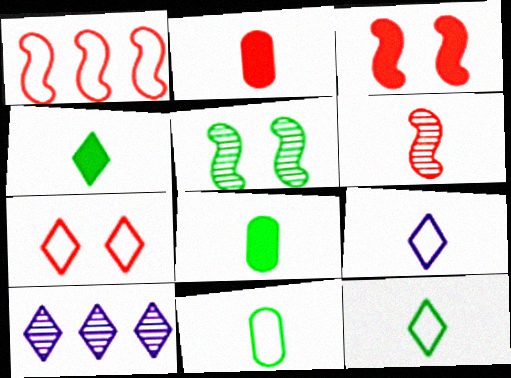[[1, 3, 6], 
[3, 10, 11], 
[4, 7, 10], 
[6, 8, 9]]